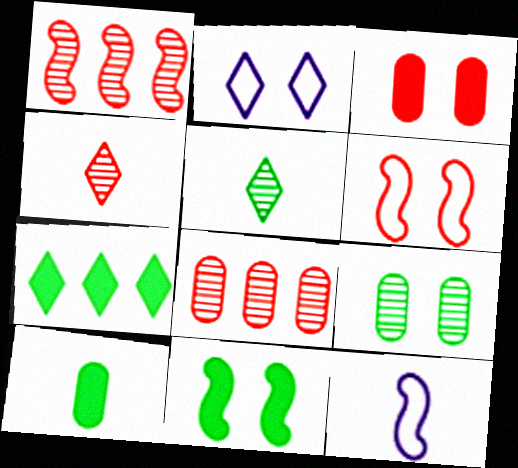[[1, 2, 10], 
[1, 11, 12], 
[2, 4, 7], 
[4, 10, 12], 
[7, 10, 11]]